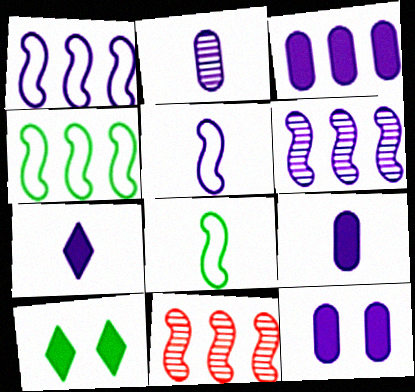[[2, 5, 7], 
[3, 9, 12]]